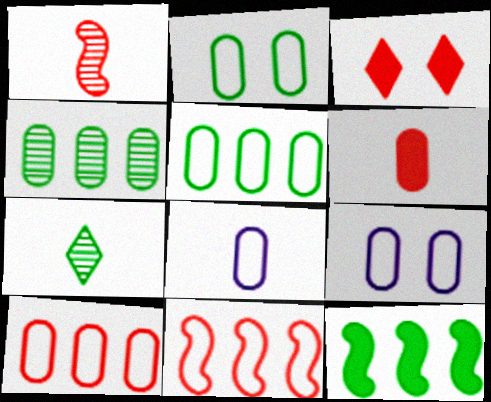[[1, 3, 10], 
[2, 7, 12], 
[2, 8, 10], 
[4, 6, 9]]